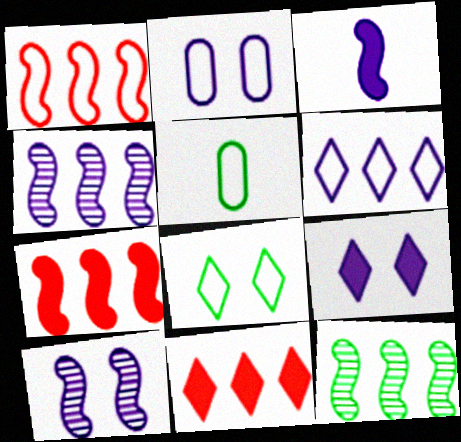[[2, 9, 10], 
[5, 10, 11]]